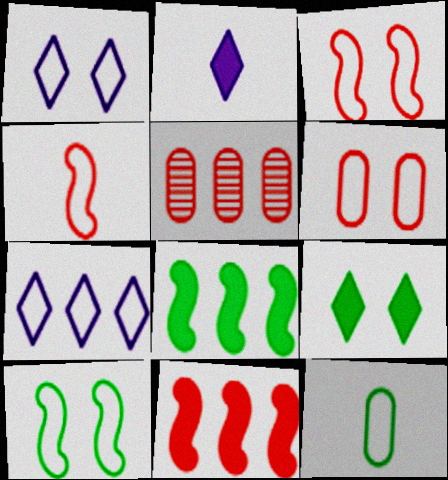[[1, 6, 10], 
[2, 5, 10], 
[3, 7, 12], 
[5, 7, 8]]